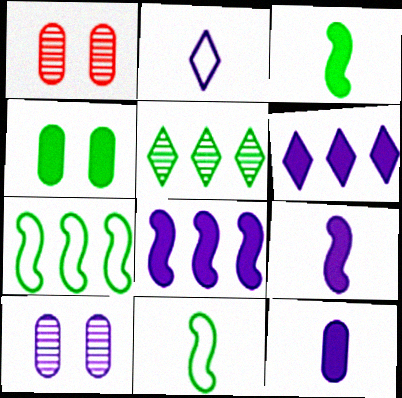[[1, 6, 11], 
[2, 8, 10], 
[4, 5, 11]]